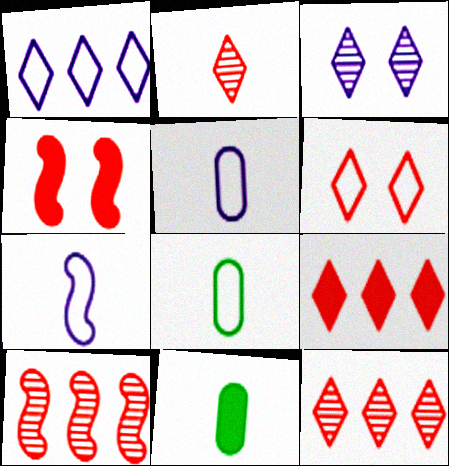[[2, 6, 9], 
[2, 7, 11]]